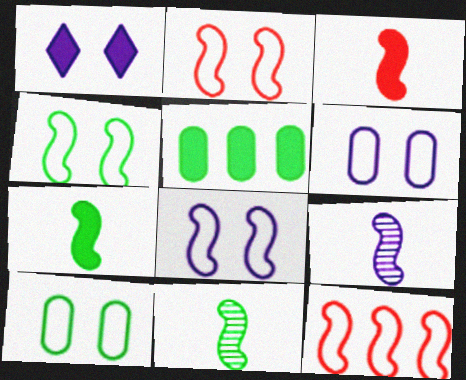[[1, 3, 5], 
[2, 4, 8]]